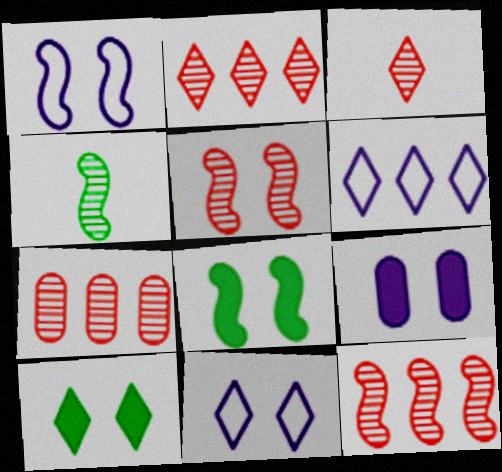[[1, 5, 8], 
[2, 7, 12], 
[3, 5, 7], 
[3, 6, 10]]